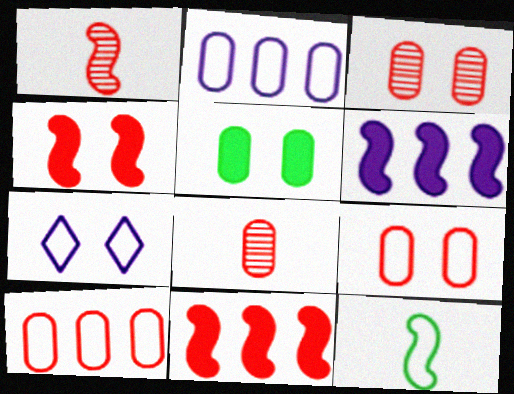[[2, 5, 8], 
[7, 10, 12]]